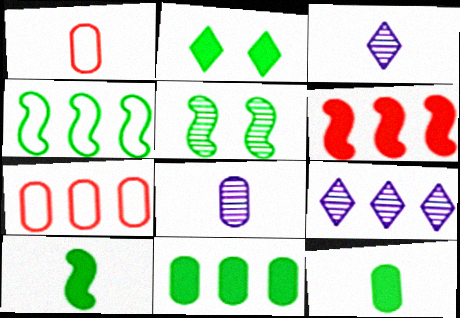[[1, 3, 10], 
[1, 8, 12], 
[2, 10, 11], 
[4, 5, 10]]